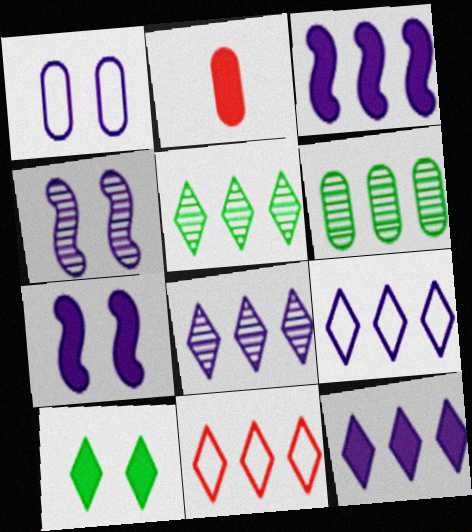[[1, 2, 6], 
[2, 3, 10], 
[3, 6, 11], 
[5, 11, 12], 
[8, 9, 12]]